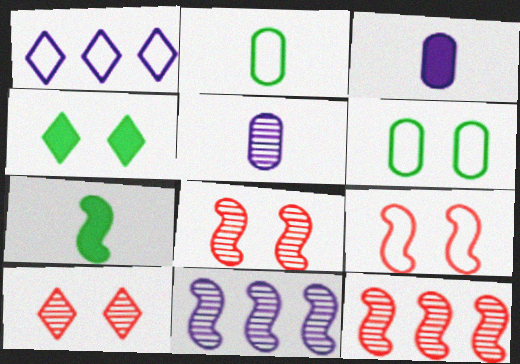[[1, 2, 9], 
[7, 9, 11]]